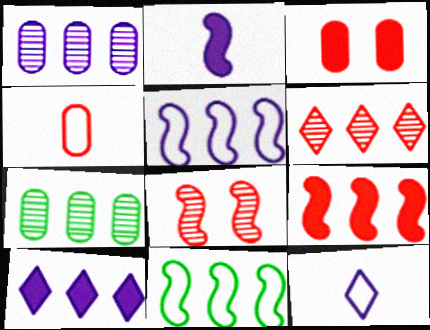[[1, 5, 10], 
[2, 8, 11]]